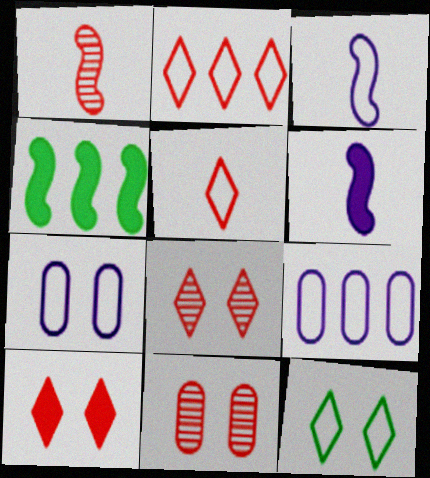[]